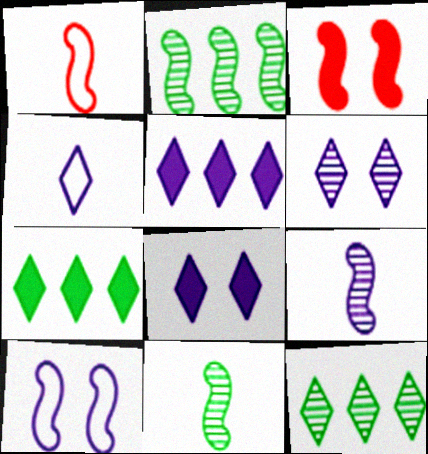[[4, 5, 6]]